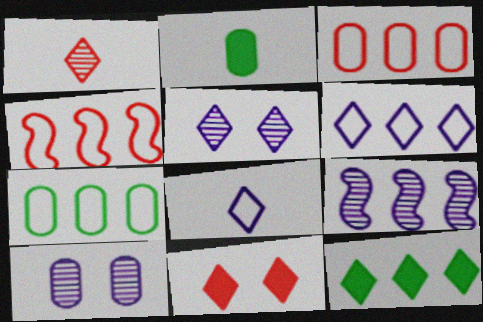[[2, 3, 10], 
[2, 4, 5], 
[3, 9, 12], 
[4, 6, 7]]